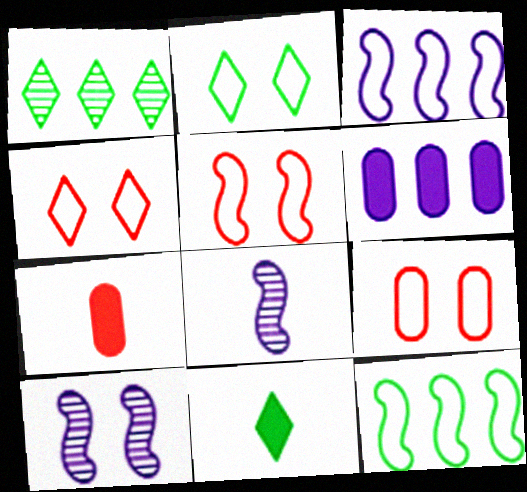[[1, 2, 11], 
[4, 5, 9]]